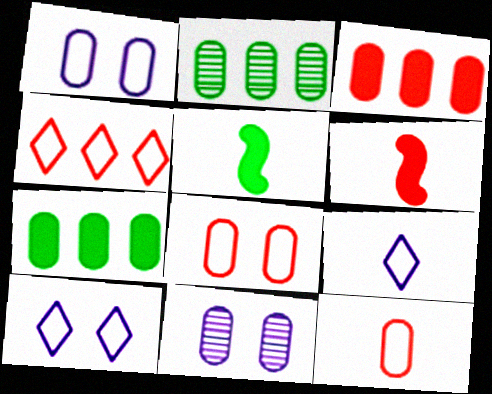[[2, 6, 10], 
[4, 5, 11], 
[7, 11, 12]]